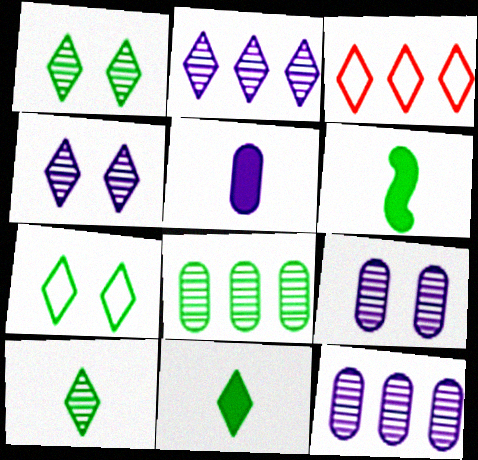[[3, 4, 11], 
[3, 6, 9], 
[6, 7, 8]]